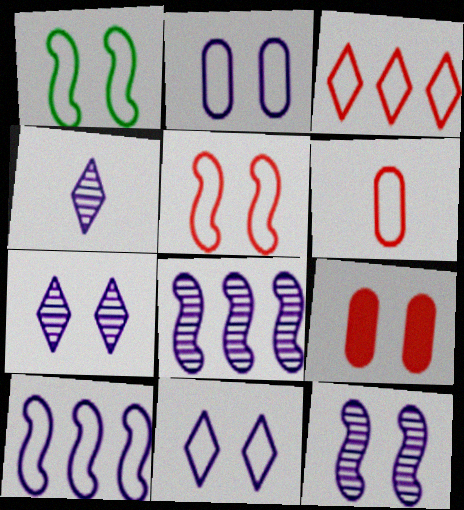[[1, 7, 9], 
[3, 5, 6]]